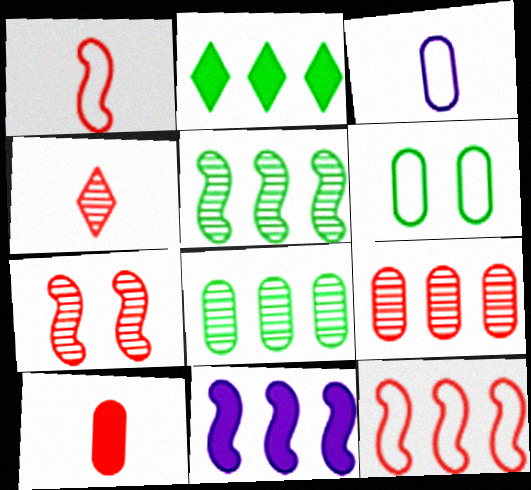[[1, 4, 10], 
[2, 3, 7], 
[4, 6, 11], 
[4, 7, 9], 
[5, 11, 12]]